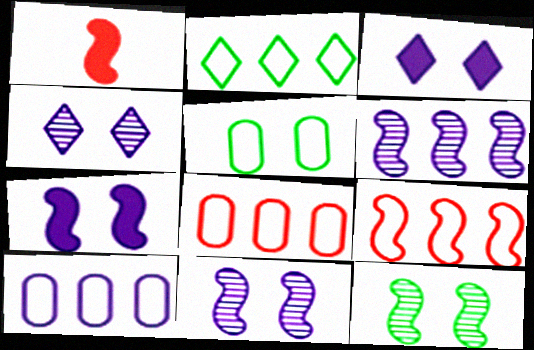[[2, 9, 10]]